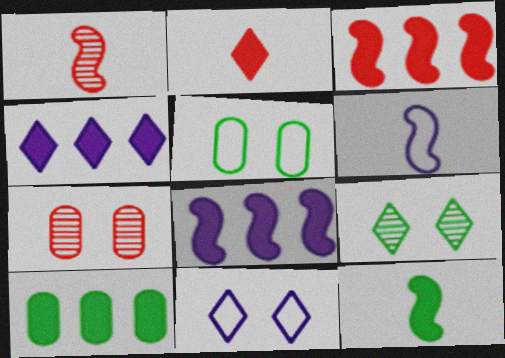[[1, 4, 5], 
[1, 6, 12], 
[1, 10, 11], 
[3, 4, 10]]